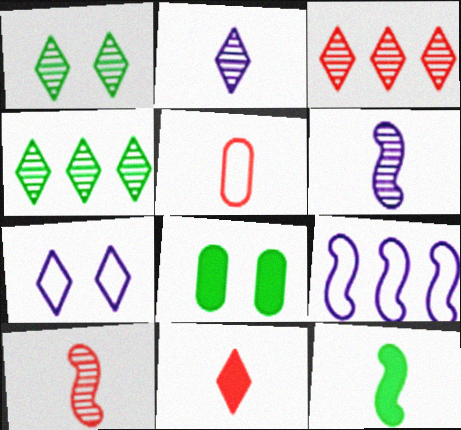[[1, 2, 3], 
[2, 5, 12], 
[4, 7, 11], 
[5, 10, 11]]